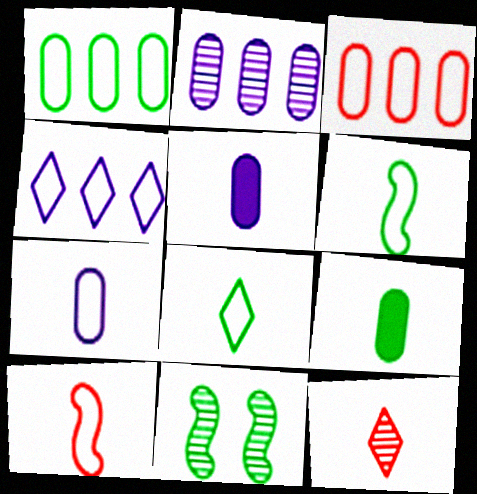[[2, 11, 12], 
[5, 6, 12], 
[7, 8, 10]]